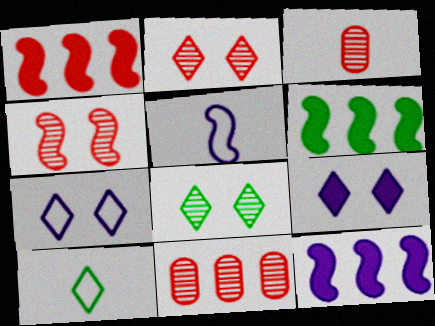[[1, 6, 12], 
[3, 6, 7], 
[4, 5, 6]]